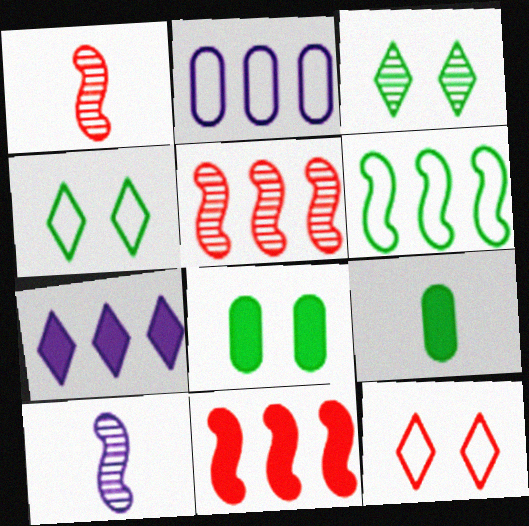[[3, 6, 9]]